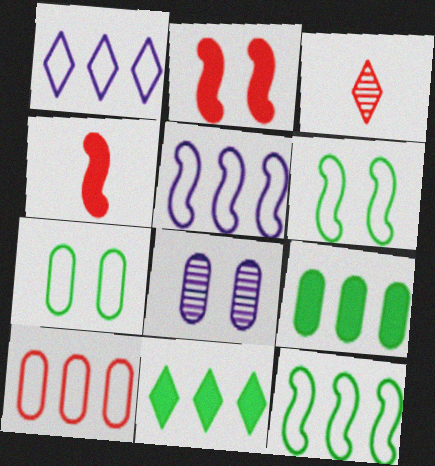[[1, 10, 12], 
[2, 3, 10]]